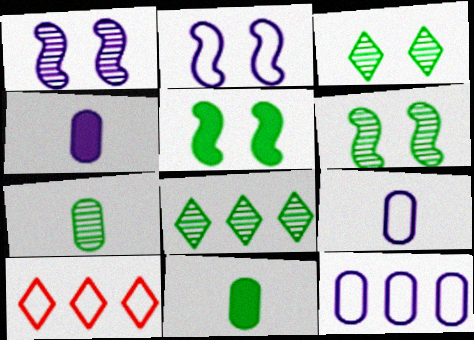[[1, 10, 11], 
[4, 6, 10], 
[6, 7, 8]]